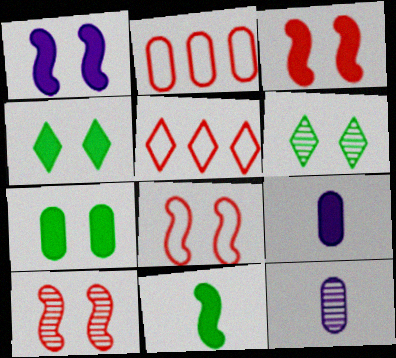[[2, 7, 12], 
[3, 8, 10]]